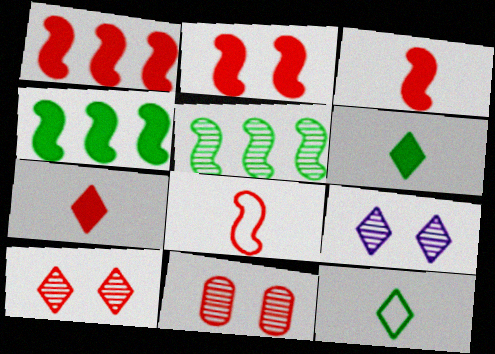[[1, 2, 3]]